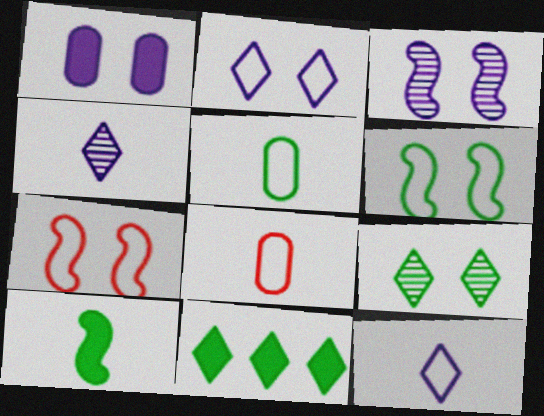[[1, 2, 3], 
[1, 7, 9], 
[3, 8, 11], 
[4, 8, 10]]